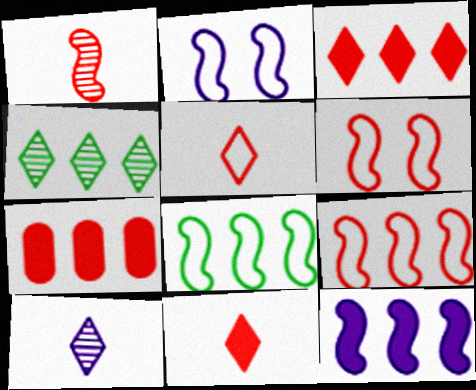[]